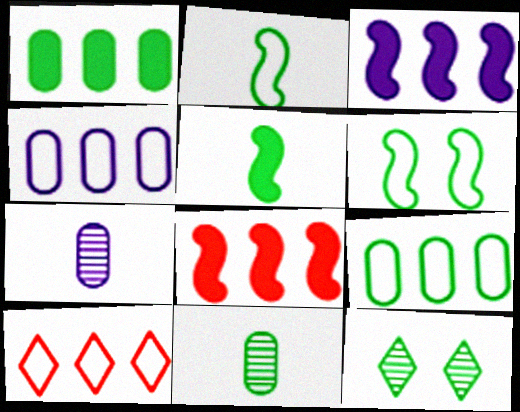[[1, 2, 12], 
[5, 9, 12]]